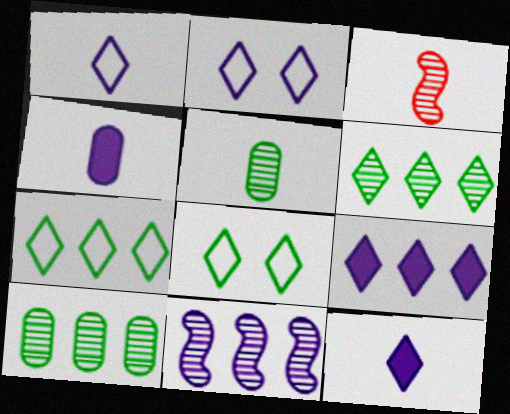[[2, 4, 11]]